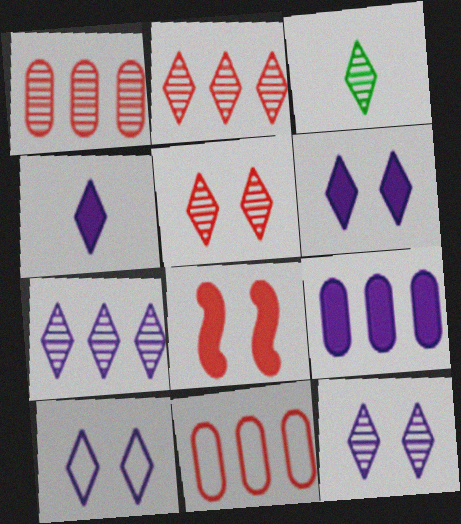[[2, 3, 12], 
[3, 5, 7], 
[4, 7, 10], 
[6, 10, 12]]